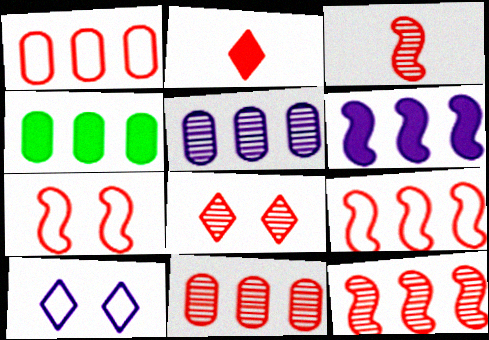[[1, 4, 5], 
[2, 7, 11], 
[3, 4, 10], 
[3, 8, 11]]